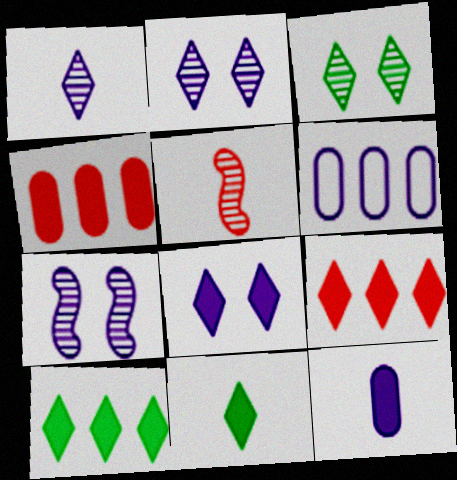[[8, 9, 11]]